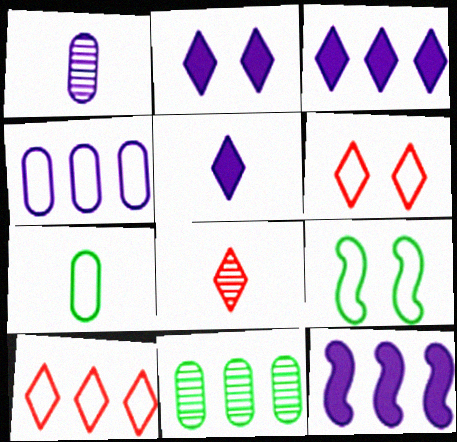[[2, 3, 5], 
[10, 11, 12]]